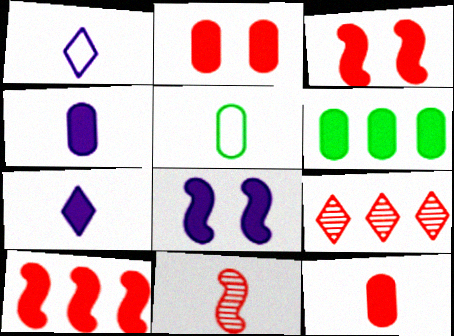[[2, 4, 6], 
[3, 6, 7], 
[5, 7, 11], 
[5, 8, 9]]